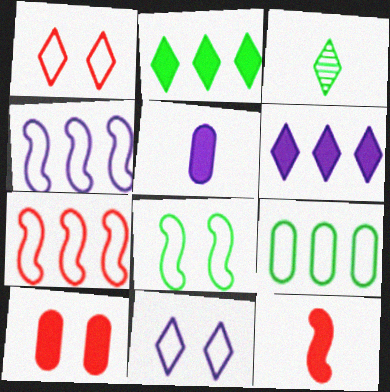[[1, 3, 6], 
[3, 4, 10]]